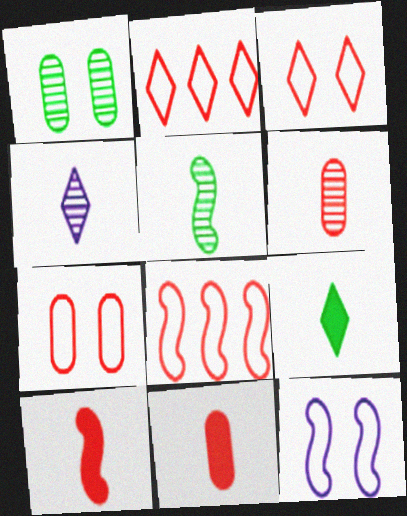[[4, 5, 6]]